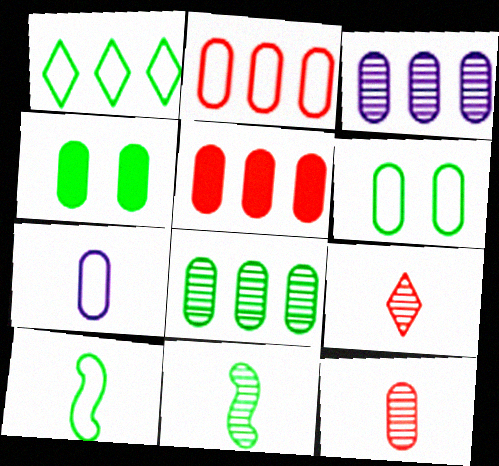[[1, 4, 11], 
[1, 6, 10], 
[2, 6, 7]]